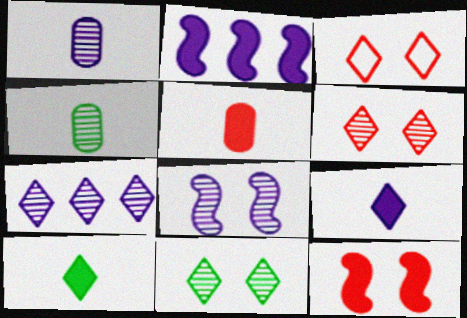[[1, 7, 8], 
[2, 3, 4], 
[3, 7, 10]]